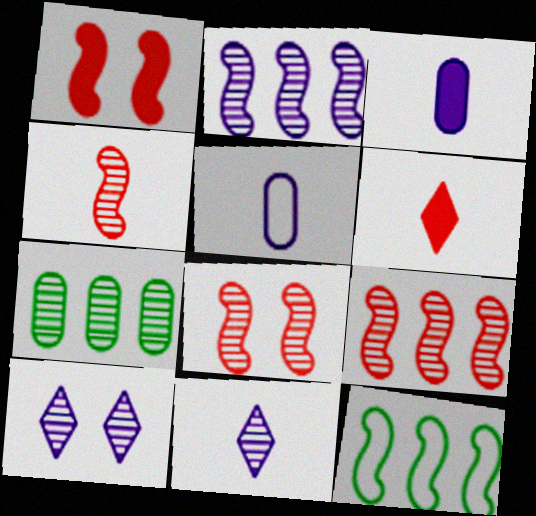[[4, 7, 10], 
[4, 8, 9], 
[7, 8, 11]]